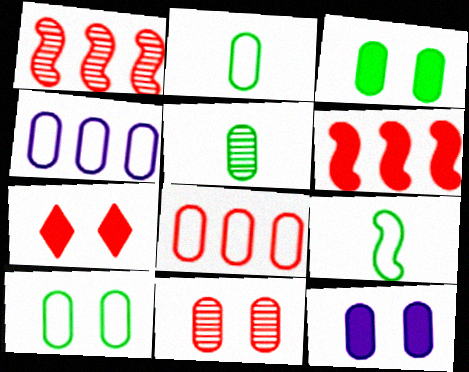[[5, 8, 12], 
[10, 11, 12]]